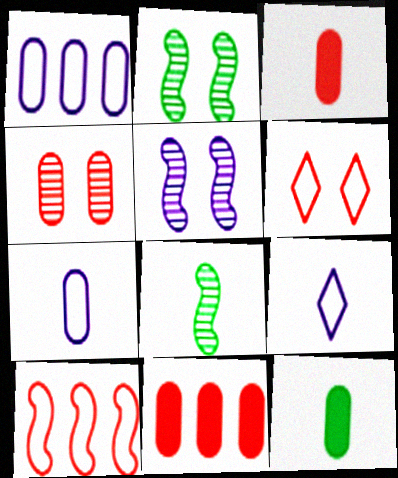[[1, 4, 12], 
[2, 9, 11], 
[3, 8, 9]]